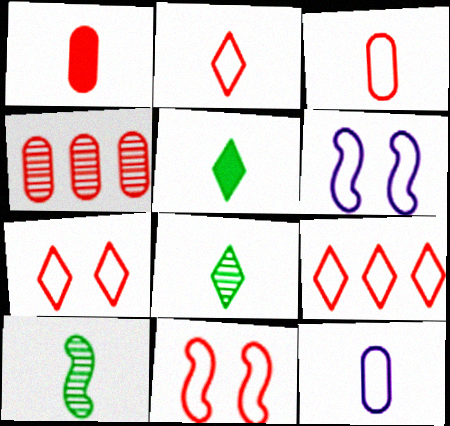[[2, 7, 9], 
[3, 9, 11], 
[4, 5, 6]]